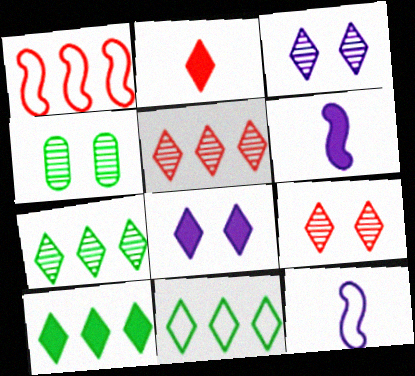[[2, 3, 11], 
[2, 8, 10], 
[7, 10, 11]]